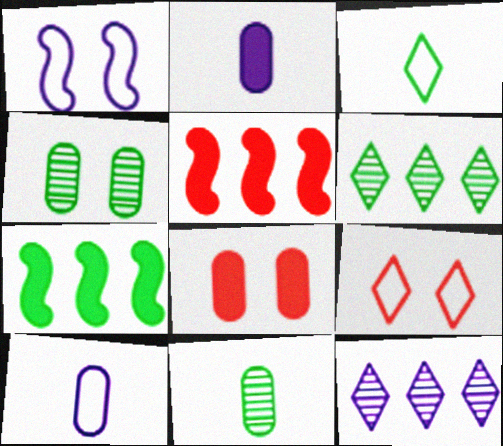[[1, 2, 12], 
[3, 4, 7]]